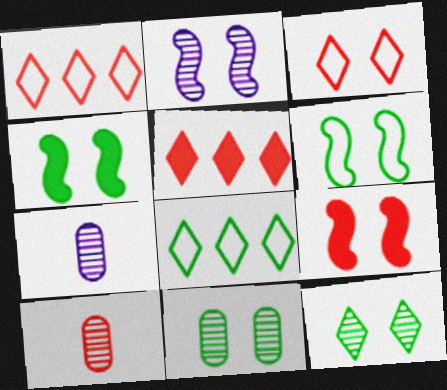[[1, 4, 7], 
[1, 9, 10], 
[2, 6, 9], 
[5, 6, 7], 
[7, 8, 9]]